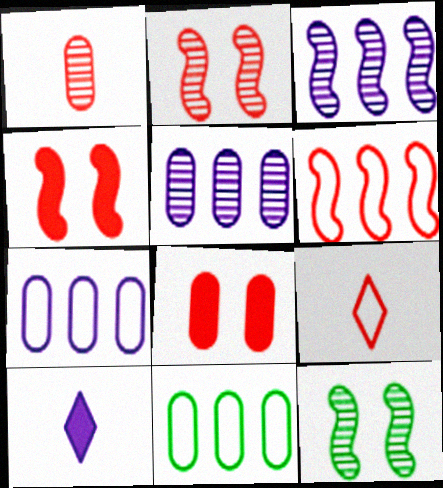[[2, 10, 11]]